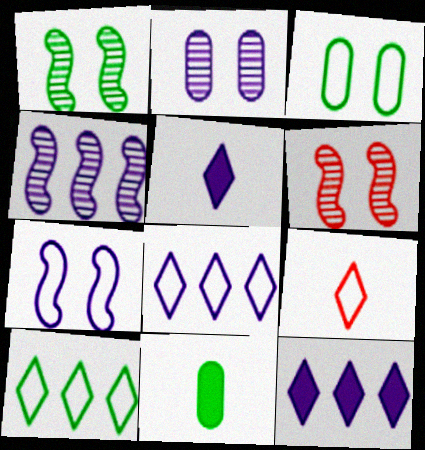[[1, 10, 11], 
[6, 8, 11]]